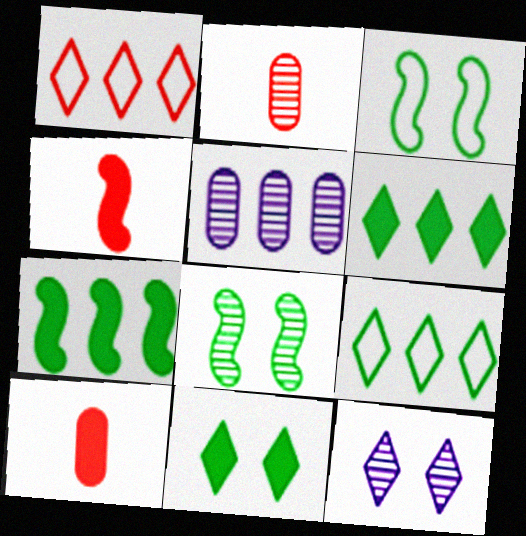[[1, 5, 7]]